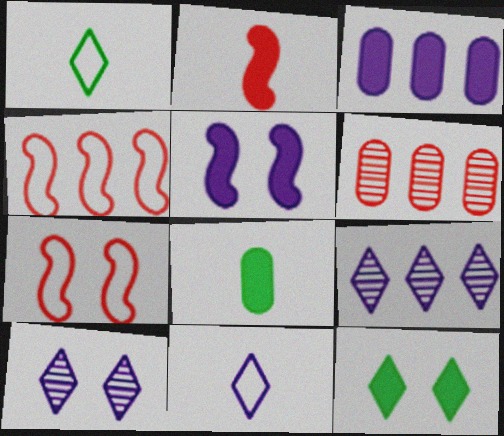[[1, 5, 6], 
[2, 3, 12], 
[4, 8, 10], 
[7, 8, 9]]